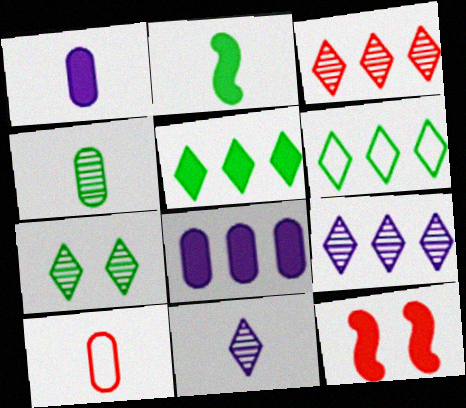[[1, 4, 10], 
[1, 5, 12], 
[2, 10, 11], 
[3, 7, 11], 
[3, 10, 12]]